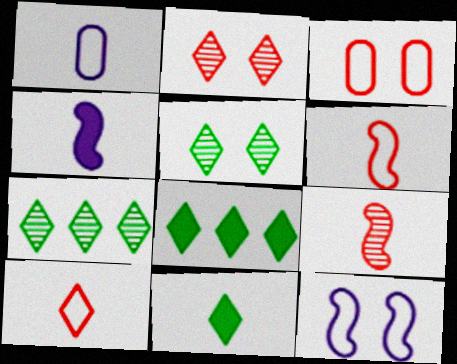[[1, 9, 11], 
[3, 4, 7]]